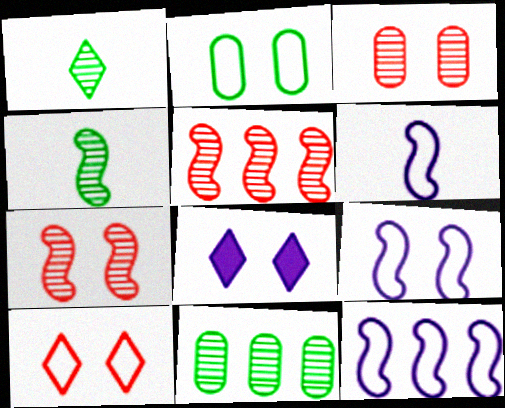[[2, 7, 8], 
[2, 9, 10], 
[6, 9, 12]]